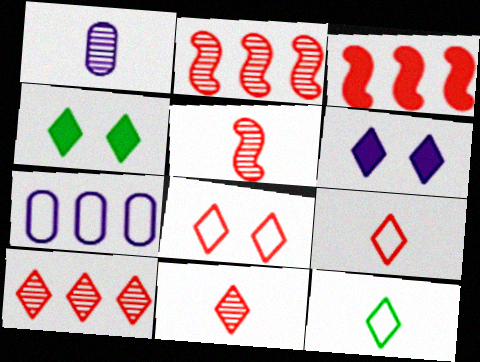[[4, 5, 7], 
[6, 10, 12]]